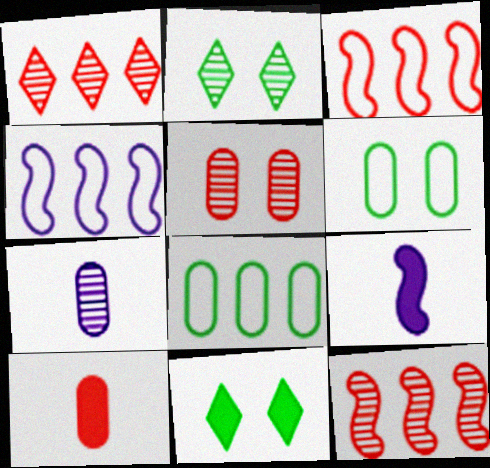[[1, 6, 9], 
[2, 4, 10], 
[2, 7, 12], 
[3, 7, 11]]